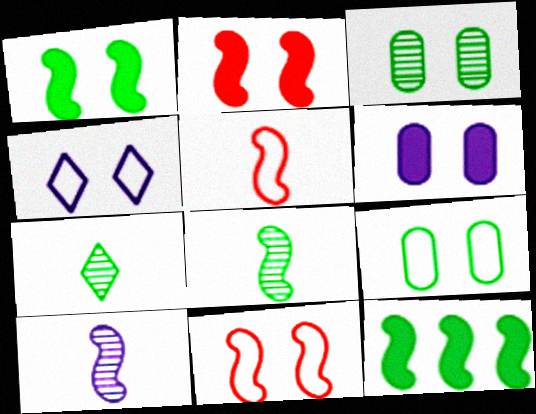[[2, 3, 4], 
[4, 9, 11], 
[7, 9, 12], 
[10, 11, 12]]